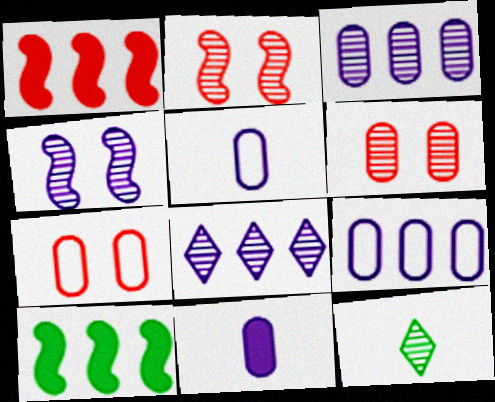[[2, 3, 12]]